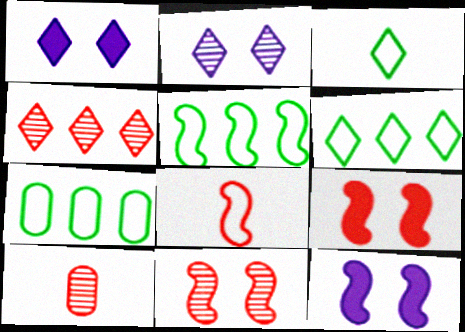[[1, 3, 4], 
[1, 5, 10], 
[4, 10, 11], 
[5, 6, 7], 
[6, 10, 12]]